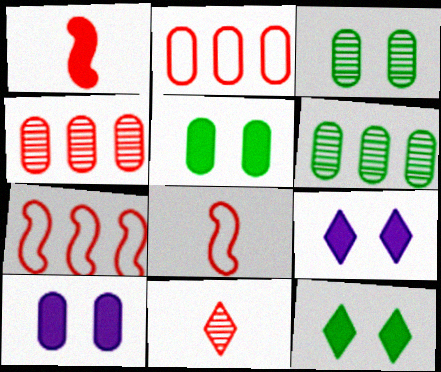[[6, 8, 9]]